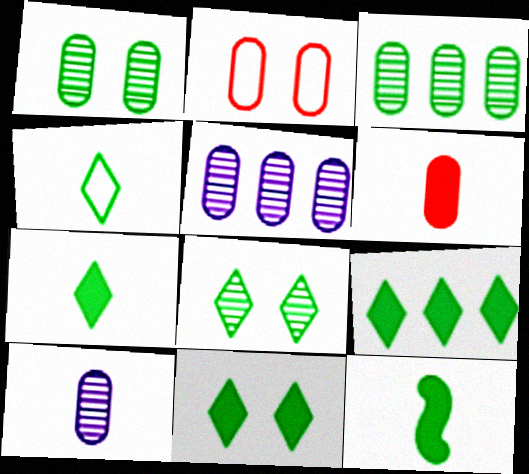[[4, 8, 9], 
[7, 9, 11]]